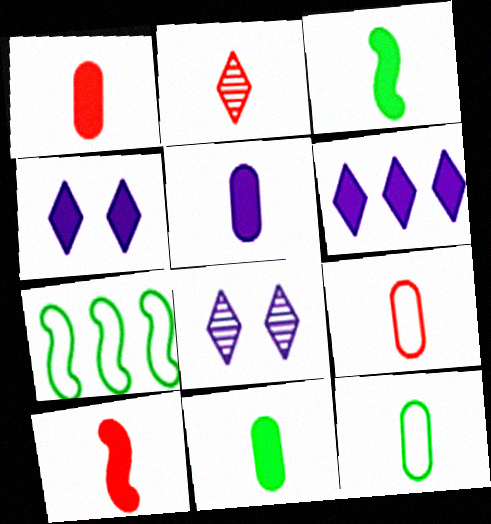[[1, 5, 11], 
[1, 7, 8], 
[2, 9, 10]]